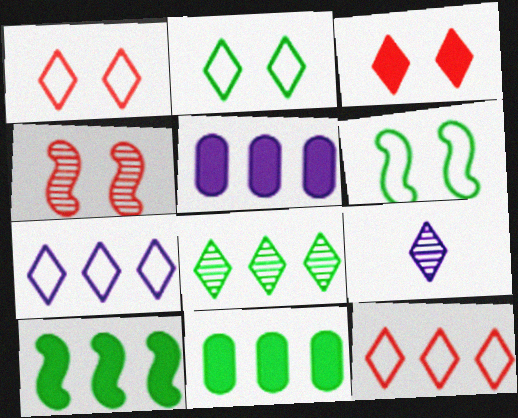[]